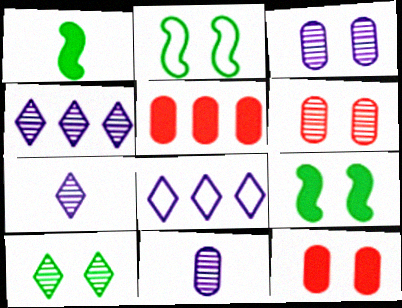[[1, 6, 8], 
[2, 5, 7]]